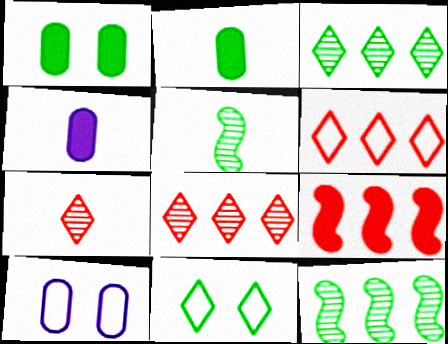[[2, 11, 12]]